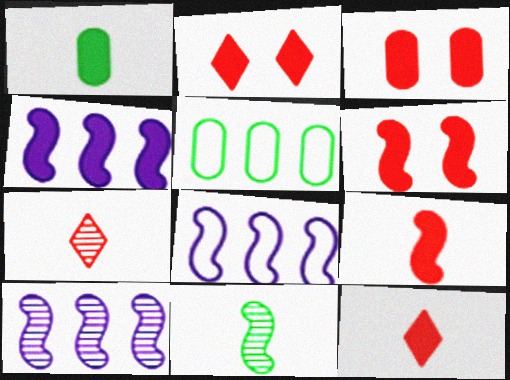[[1, 2, 4], 
[2, 3, 6], 
[4, 8, 10], 
[6, 8, 11]]